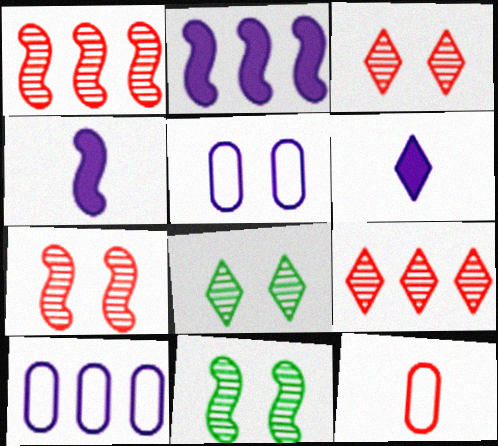[[2, 8, 12]]